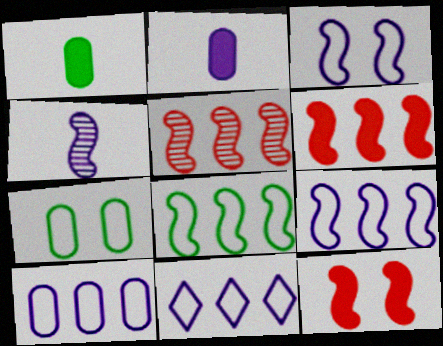[[4, 8, 12], 
[9, 10, 11]]